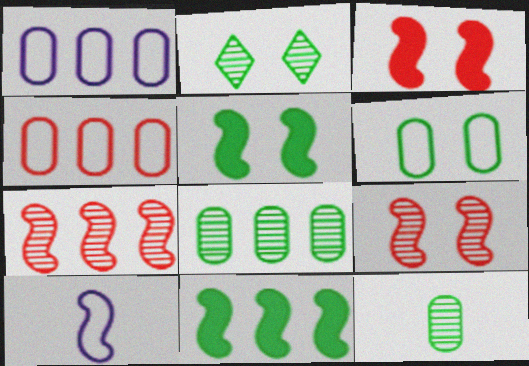[[2, 5, 6], 
[5, 7, 10], 
[9, 10, 11]]